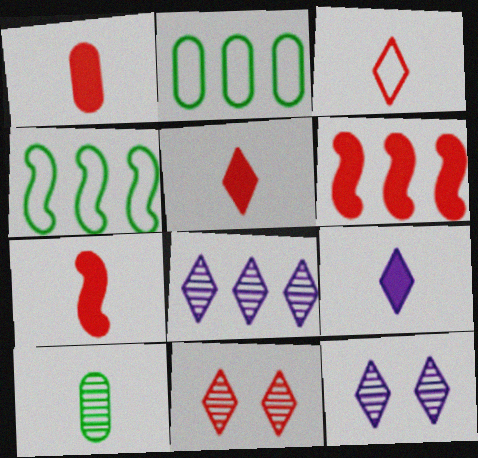[[1, 4, 12], 
[1, 5, 7], 
[2, 6, 8], 
[2, 7, 12]]